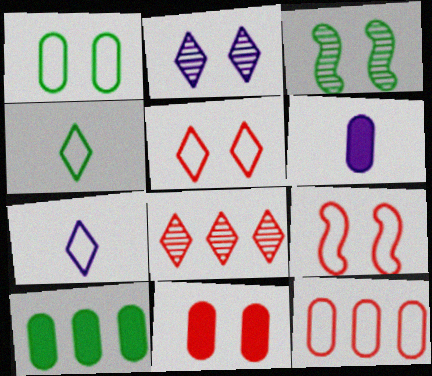[[3, 4, 10], 
[6, 10, 11]]